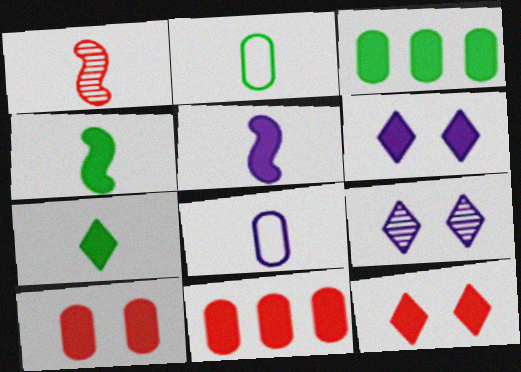[[1, 7, 8], 
[3, 5, 12], 
[4, 6, 11]]